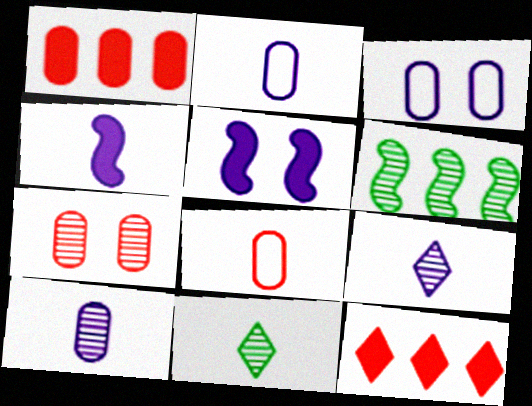[[1, 7, 8], 
[2, 4, 9], 
[4, 8, 11], 
[6, 7, 9]]